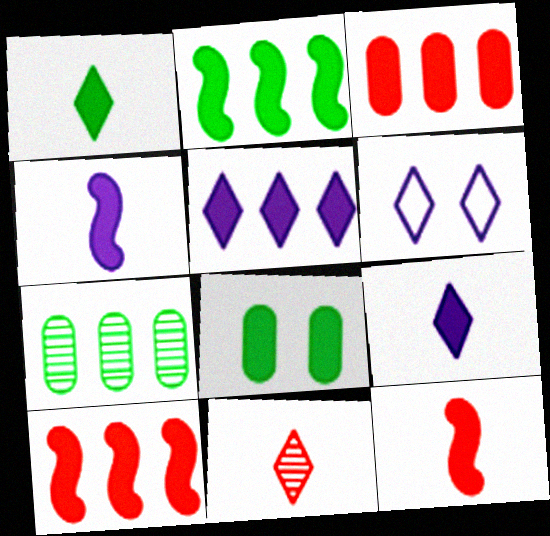[[1, 2, 8], 
[2, 3, 5], 
[5, 8, 12], 
[6, 7, 12], 
[8, 9, 10]]